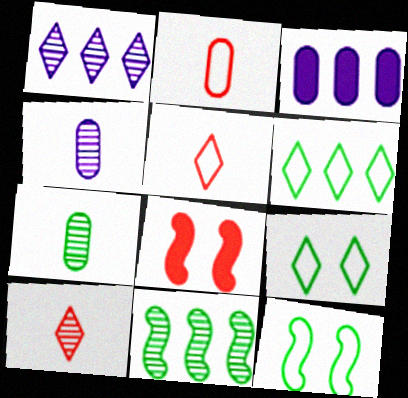[[3, 10, 12], 
[4, 6, 8]]